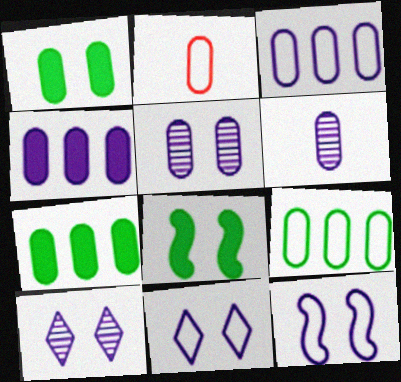[[2, 5, 7]]